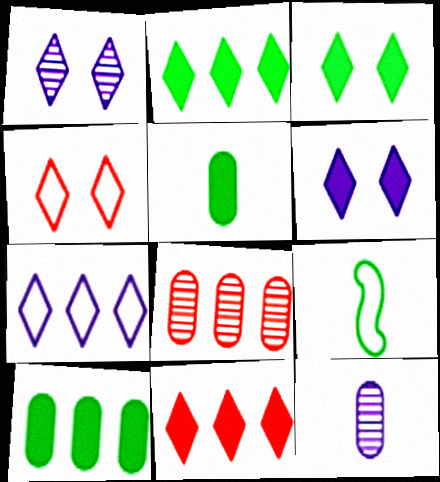[[1, 3, 4], 
[6, 8, 9]]